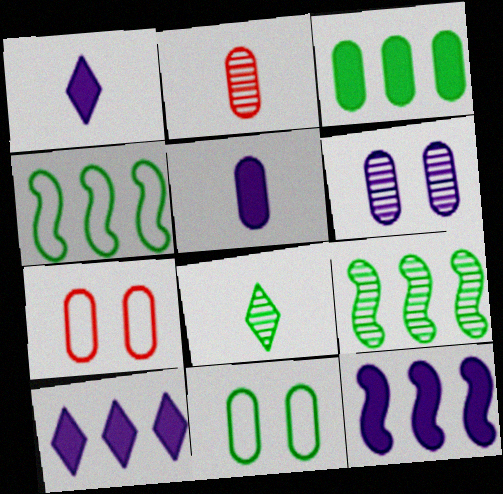[[1, 7, 9], 
[7, 8, 12]]